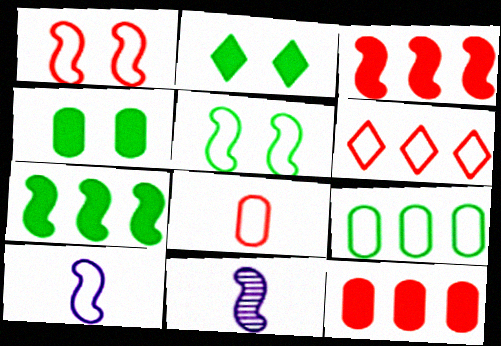[[1, 6, 8], 
[1, 7, 11], 
[3, 5, 11], 
[4, 6, 11]]